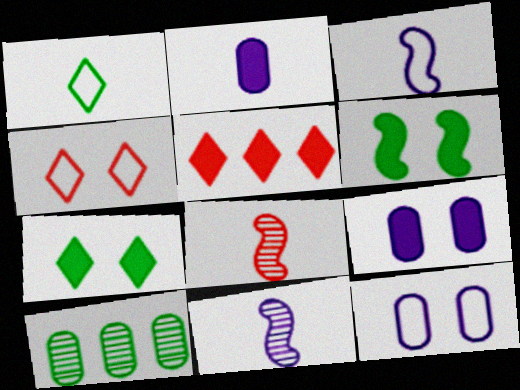[[1, 2, 8], 
[1, 6, 10], 
[2, 5, 6]]